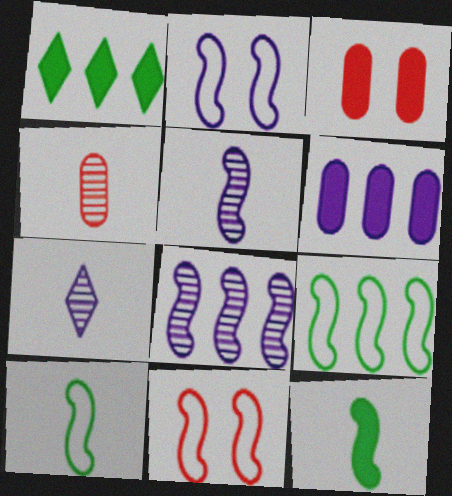[[1, 2, 4], 
[2, 6, 7], 
[3, 7, 9], 
[8, 11, 12]]